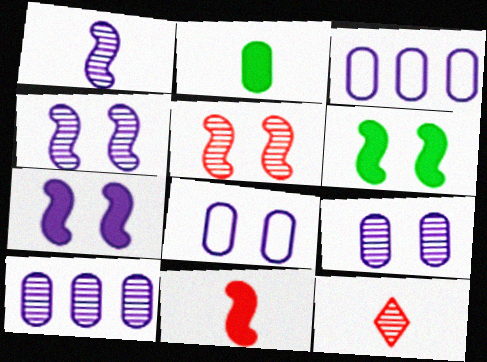[[3, 6, 12]]